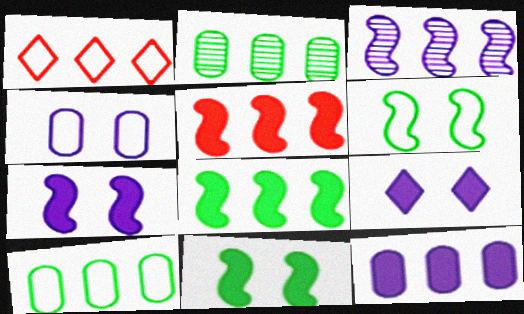[]